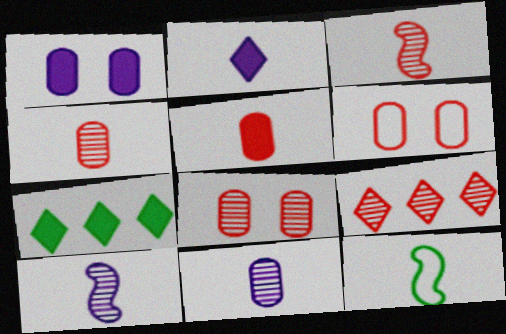[[1, 9, 12], 
[2, 4, 12], 
[3, 8, 9], 
[6, 7, 10]]